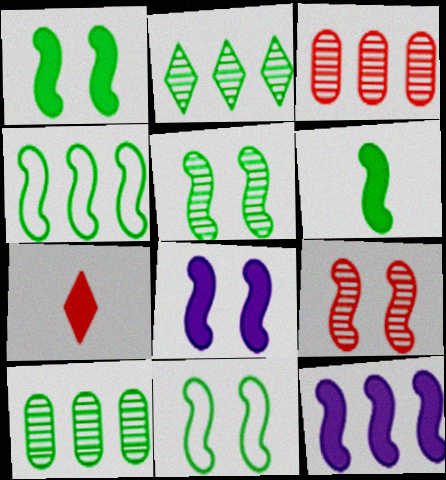[[1, 5, 11], 
[4, 5, 6], 
[8, 9, 11]]